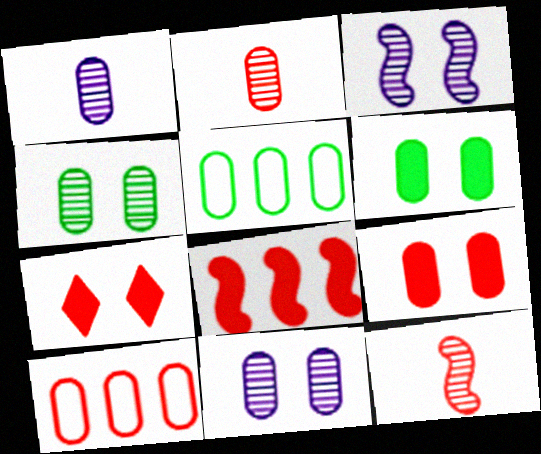[[1, 5, 9], 
[1, 6, 10], 
[2, 9, 10], 
[7, 10, 12]]